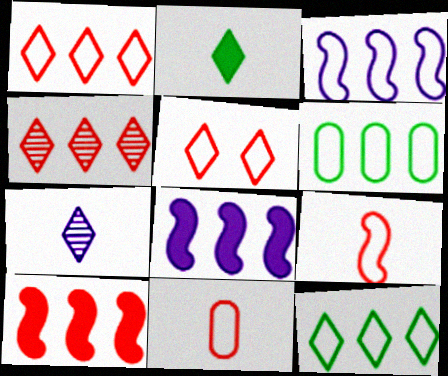[[1, 3, 6], 
[4, 6, 8]]